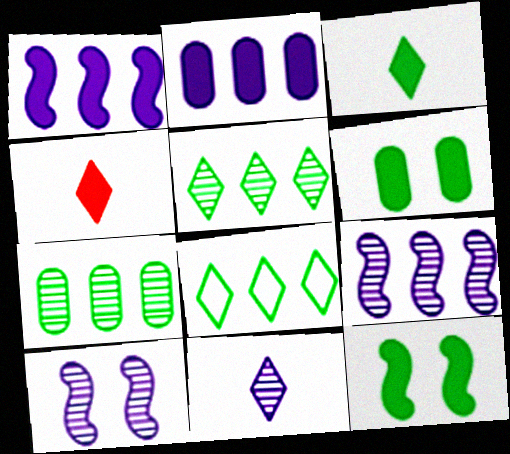[[1, 4, 6], 
[2, 4, 12]]